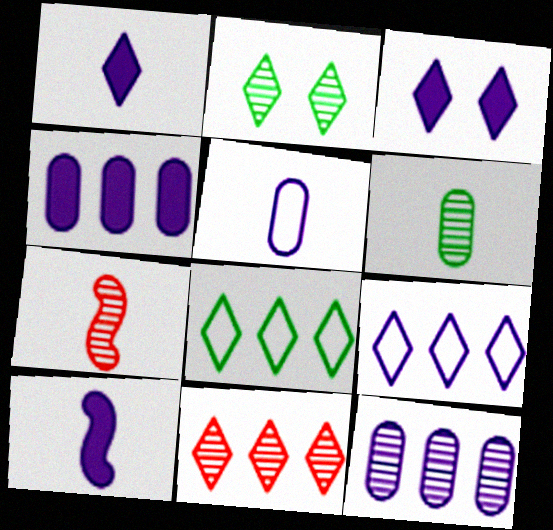[[2, 7, 12], 
[3, 4, 10]]